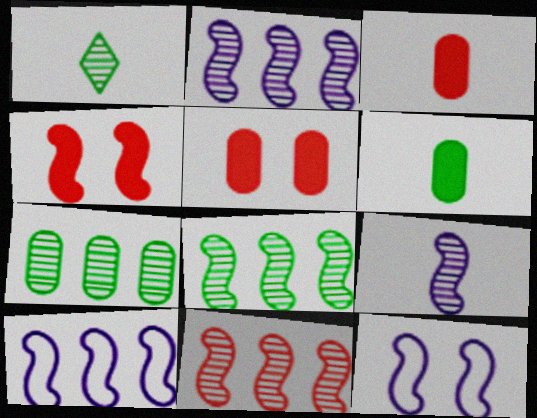[[1, 5, 10], 
[2, 8, 11]]